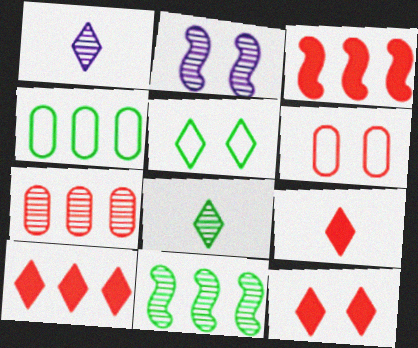[[1, 5, 10], 
[2, 4, 9], 
[2, 7, 8], 
[9, 10, 12]]